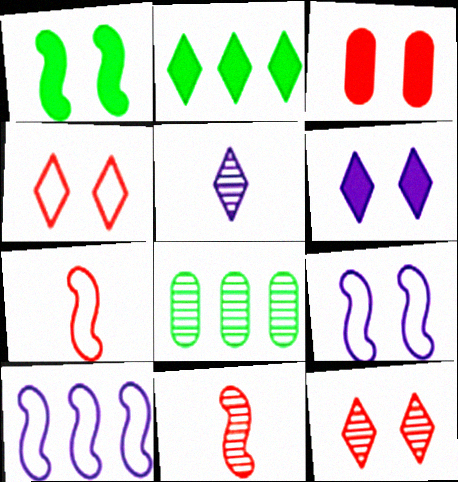[[1, 3, 6], 
[1, 10, 11], 
[2, 4, 5], 
[6, 7, 8]]